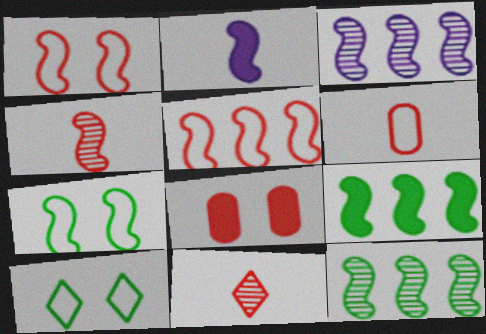[[1, 2, 12], 
[3, 5, 9], 
[5, 8, 11]]